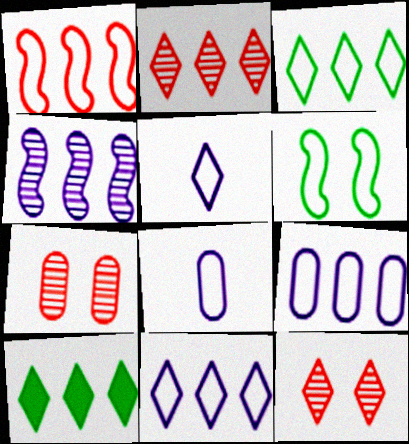[[1, 3, 9], 
[2, 10, 11], 
[5, 10, 12]]